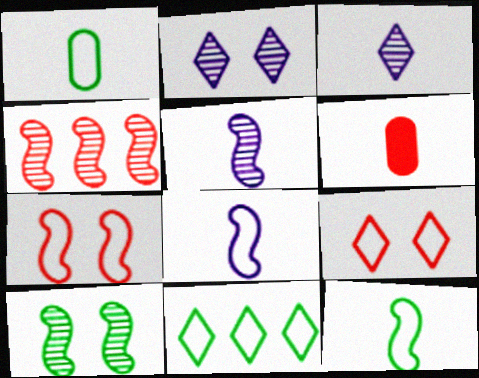[[3, 6, 12], 
[4, 5, 10], 
[4, 6, 9]]